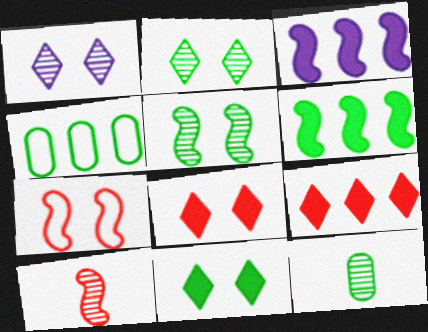[]